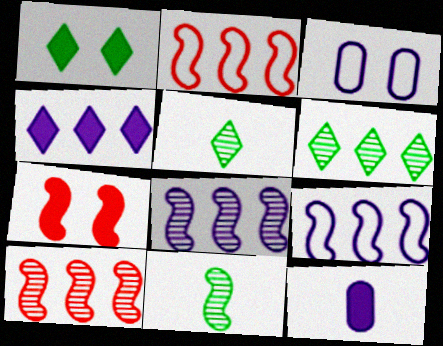[[7, 9, 11]]